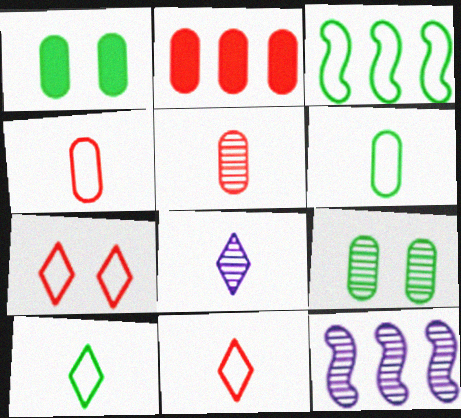[[1, 11, 12]]